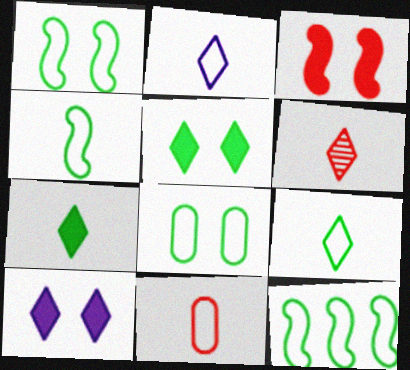[[1, 4, 12], 
[2, 4, 11], 
[2, 6, 7], 
[8, 9, 12]]